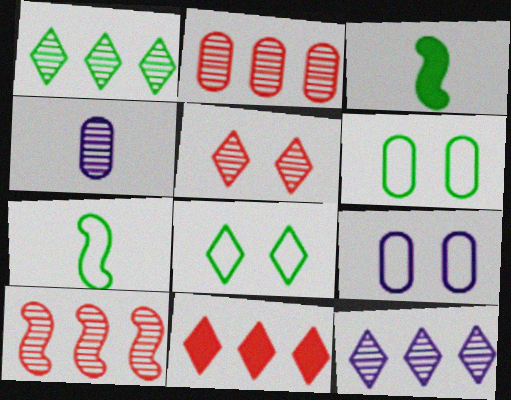[[1, 3, 6]]